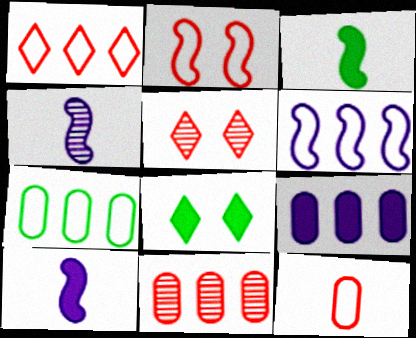[[1, 2, 12], 
[1, 6, 7], 
[5, 7, 10], 
[7, 9, 11]]